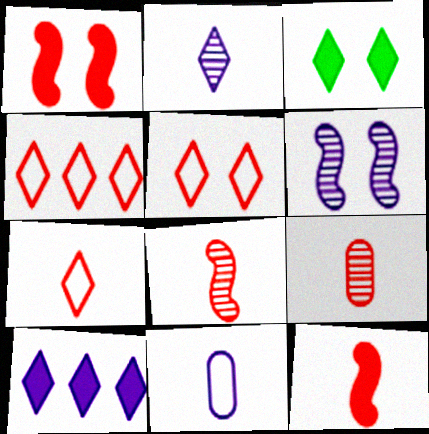[[1, 4, 9], 
[2, 3, 4], 
[4, 5, 7], 
[6, 10, 11], 
[7, 9, 12]]